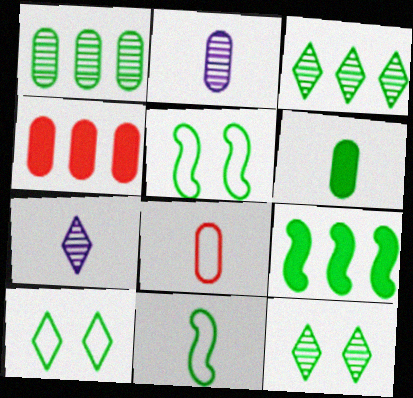[[2, 6, 8], 
[3, 5, 6], 
[4, 5, 7]]